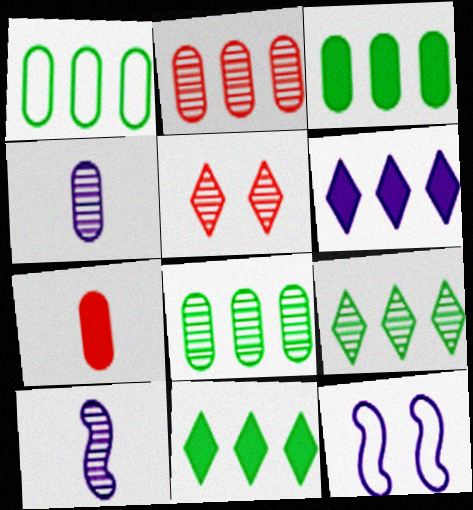[[1, 3, 8], 
[4, 6, 12], 
[5, 8, 10], 
[7, 9, 12]]